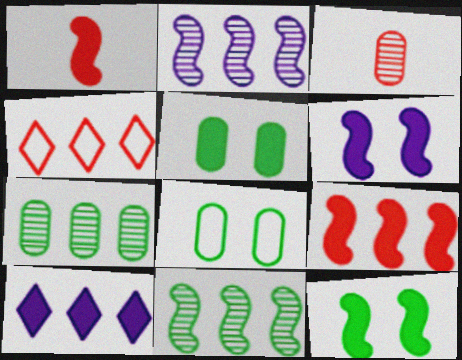[[1, 5, 10]]